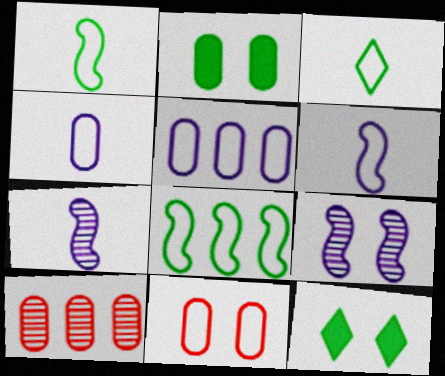[[2, 4, 10], 
[6, 10, 12], 
[9, 11, 12]]